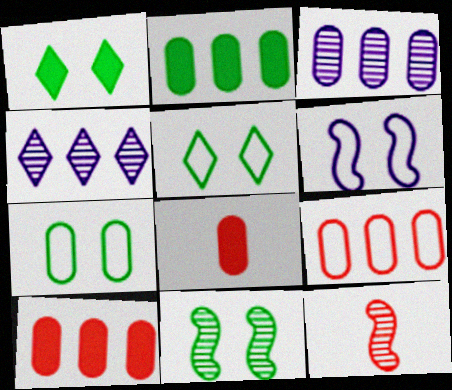[[1, 7, 11], 
[2, 3, 9], 
[3, 7, 8]]